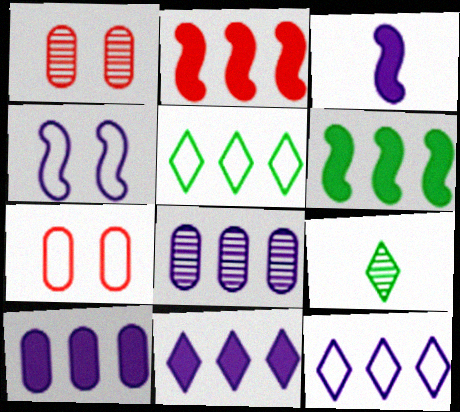[[1, 3, 5], 
[2, 5, 8]]